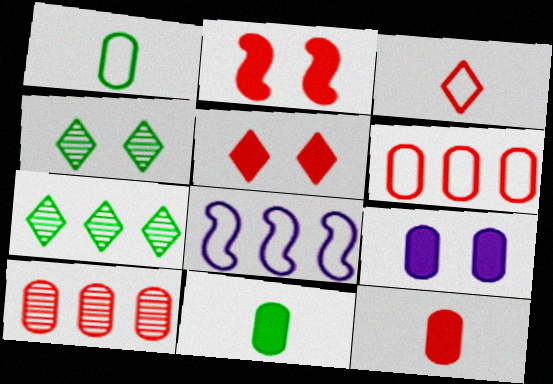[[1, 9, 10], 
[2, 3, 10], 
[4, 8, 12]]